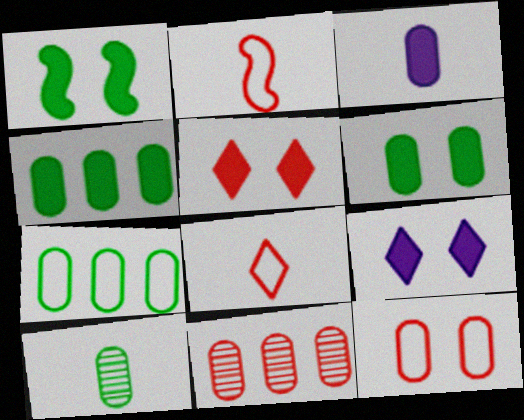[[2, 5, 11], 
[6, 7, 10]]